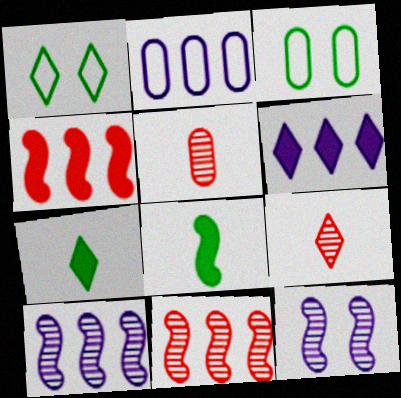[[1, 6, 9], 
[2, 6, 10]]